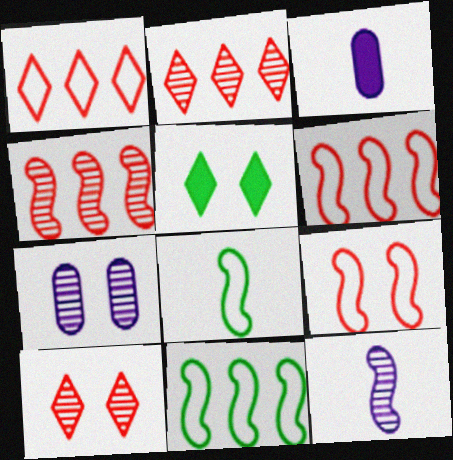[[3, 10, 11], 
[5, 7, 9]]